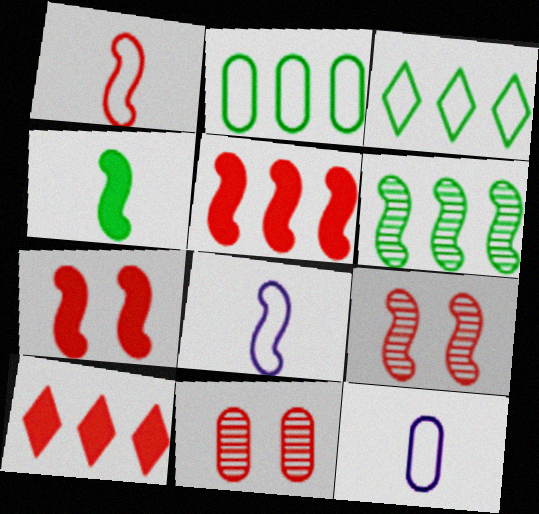[[1, 5, 9], 
[1, 10, 11], 
[6, 7, 8]]